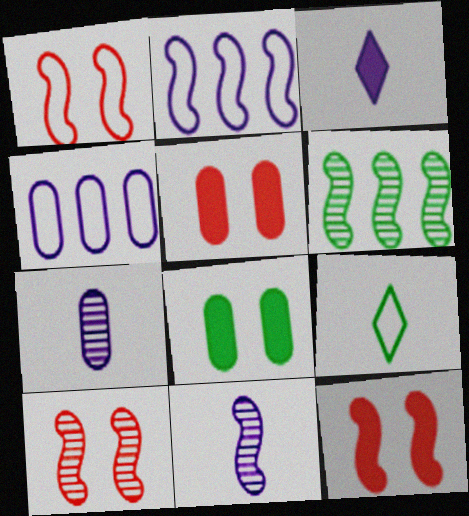[[1, 4, 9], 
[1, 10, 12], 
[6, 8, 9], 
[6, 10, 11]]